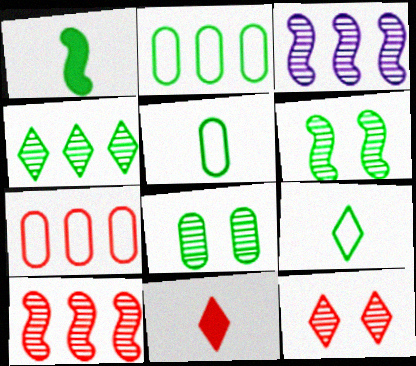[]